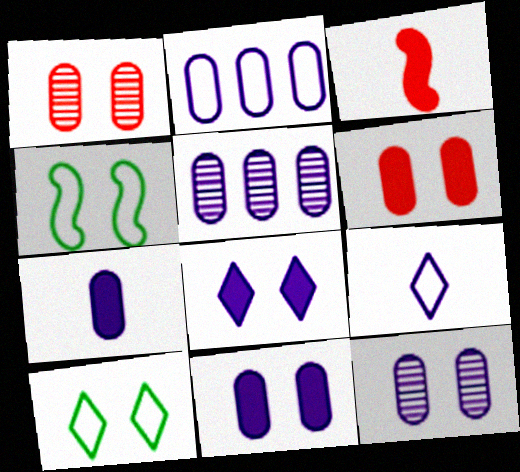[[1, 4, 8], 
[2, 7, 12], 
[3, 5, 10]]